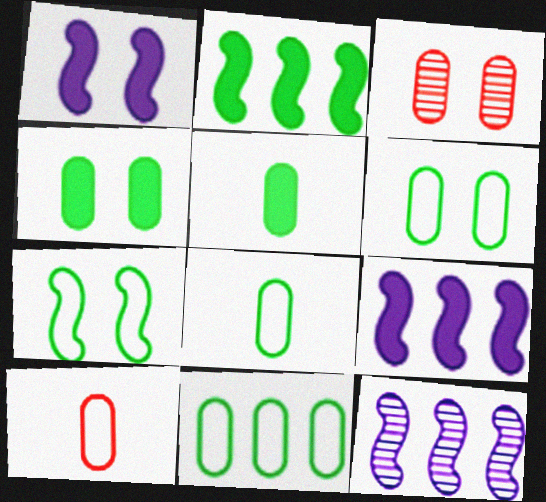[[6, 8, 11]]